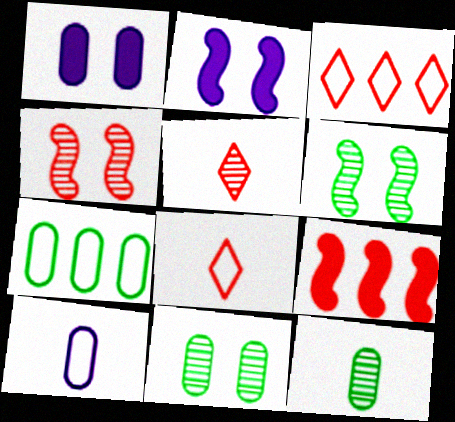[[2, 3, 12], 
[2, 5, 7]]